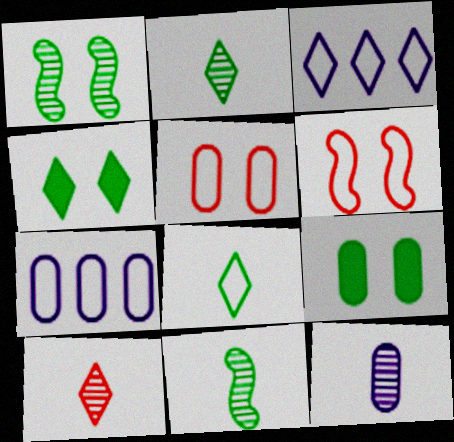[[3, 4, 10], 
[6, 7, 8], 
[10, 11, 12]]